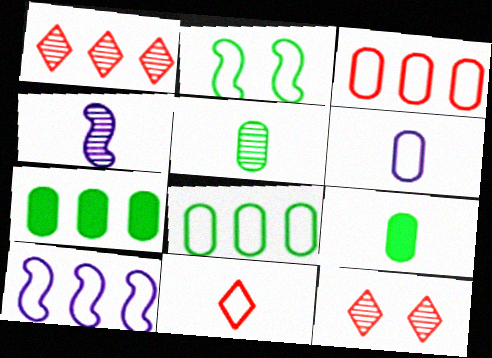[[1, 7, 10], 
[4, 9, 11], 
[9, 10, 12]]